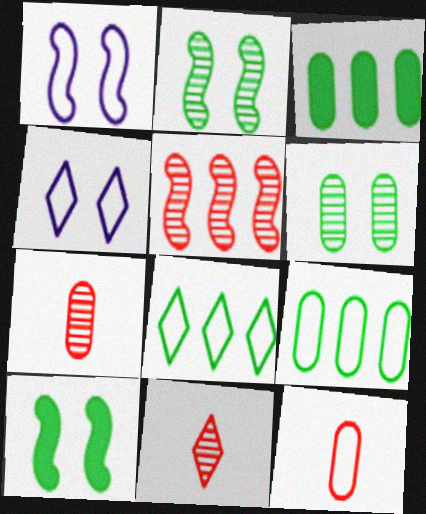[[1, 3, 11], 
[1, 8, 12]]